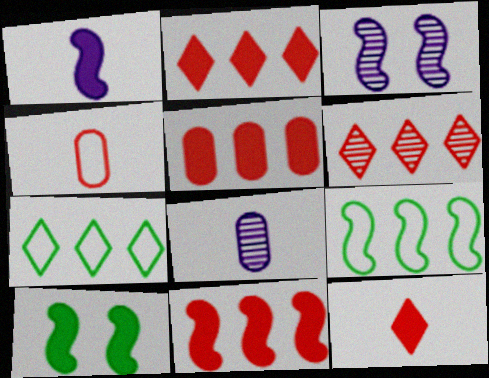[[1, 10, 11], 
[2, 5, 11]]